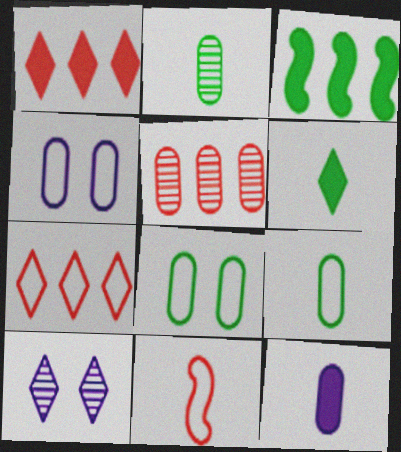[[5, 8, 12], 
[6, 7, 10]]